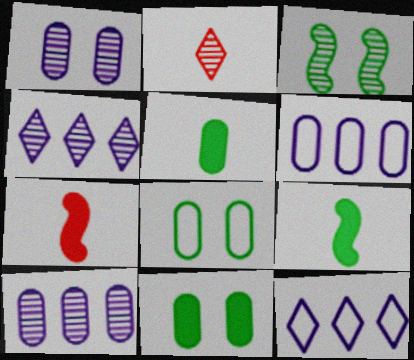[[2, 3, 10], 
[4, 7, 8]]